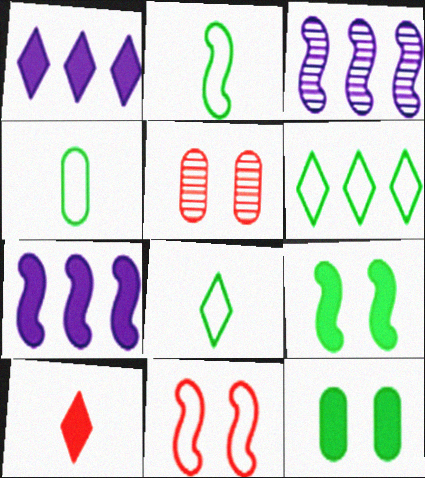[[1, 2, 5], 
[2, 4, 8], 
[5, 7, 8], 
[7, 10, 12]]